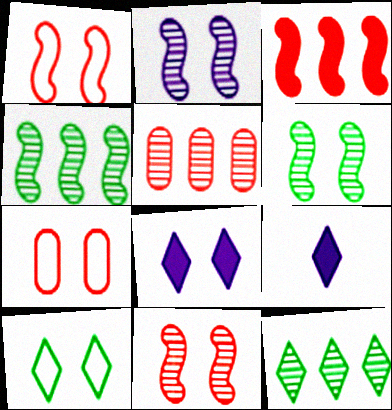[[2, 6, 11], 
[4, 7, 9], 
[6, 7, 8]]